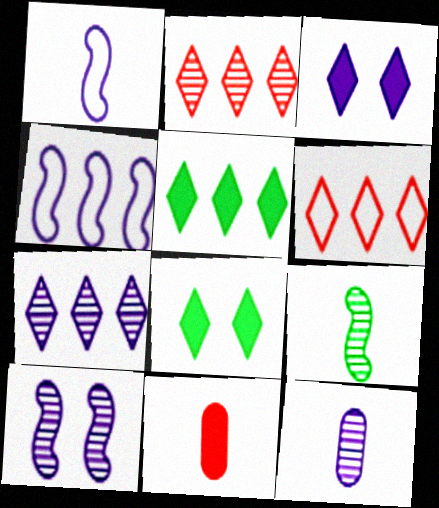[[3, 4, 12], 
[5, 6, 7], 
[7, 10, 12]]